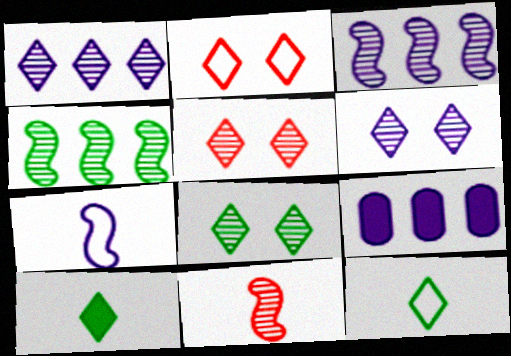[[1, 2, 10], 
[5, 6, 8], 
[6, 7, 9]]